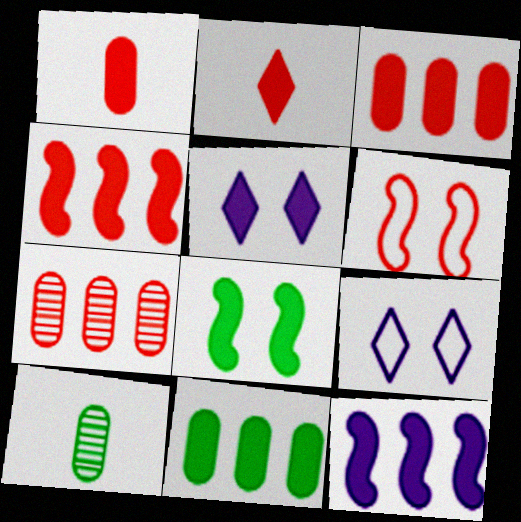[[2, 6, 7], 
[4, 9, 10]]